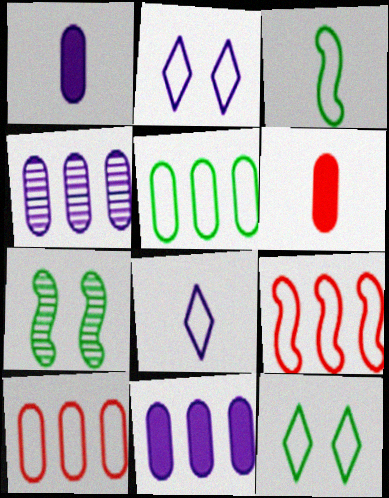[[2, 3, 10], 
[3, 5, 12]]